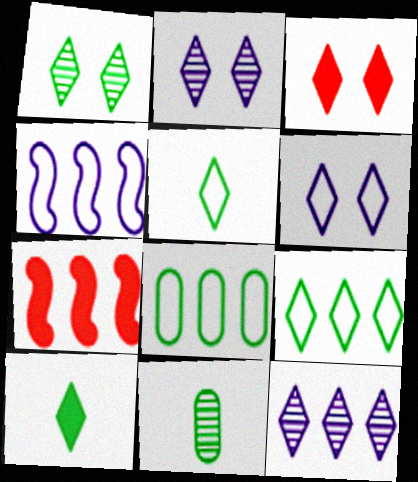[[1, 3, 6], 
[1, 9, 10], 
[3, 4, 11], 
[3, 5, 12], 
[6, 7, 11], 
[7, 8, 12]]